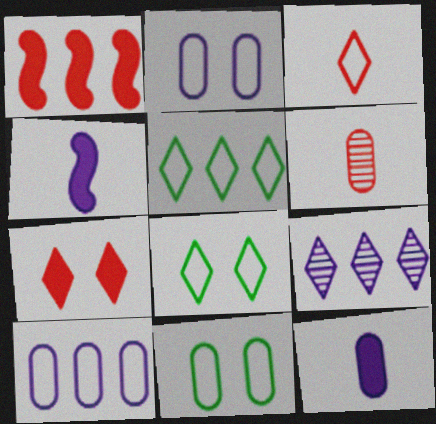[[2, 4, 9]]